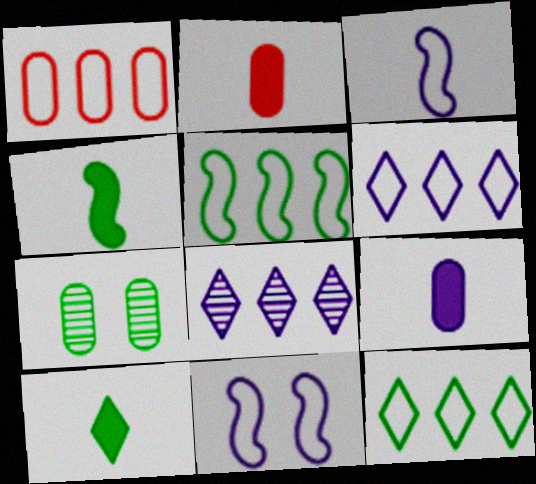[[1, 5, 6], 
[1, 7, 9], 
[4, 7, 12], 
[5, 7, 10], 
[8, 9, 11]]